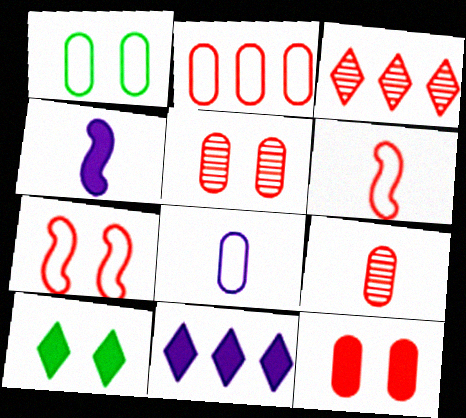[[1, 2, 8], 
[1, 3, 4], 
[2, 9, 12], 
[3, 6, 12]]